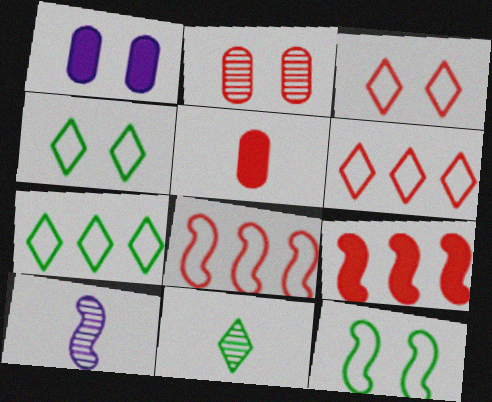[[1, 8, 11], 
[9, 10, 12]]